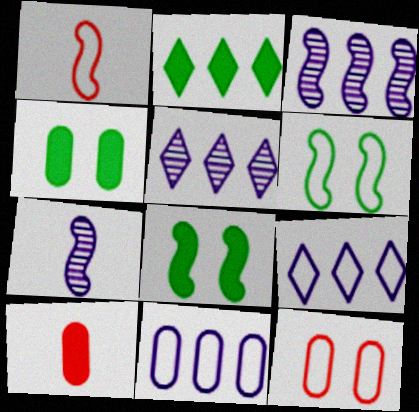[[1, 3, 8], 
[1, 4, 5], 
[2, 7, 12], 
[5, 6, 10]]